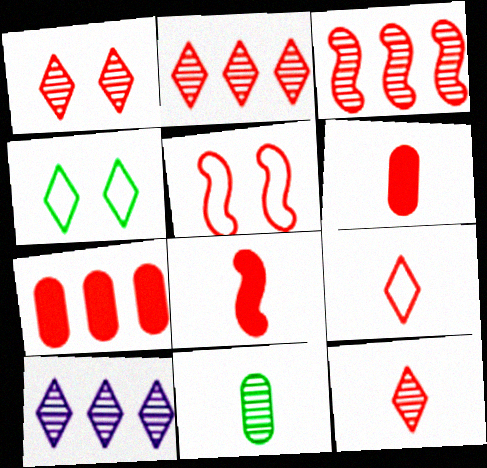[[1, 2, 12], 
[2, 5, 6], 
[3, 5, 8], 
[5, 7, 12]]